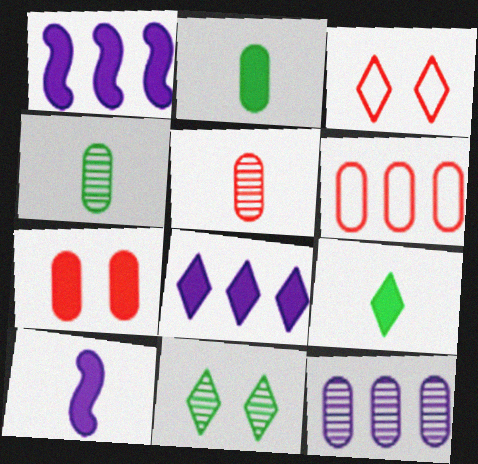[[1, 3, 4], 
[1, 7, 9], 
[5, 6, 7], 
[6, 10, 11]]